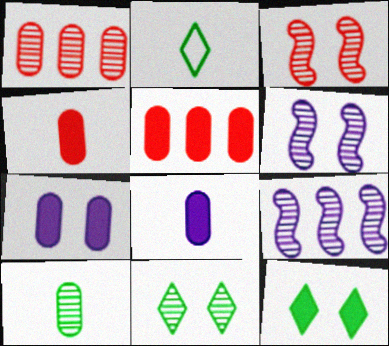[[2, 5, 6]]